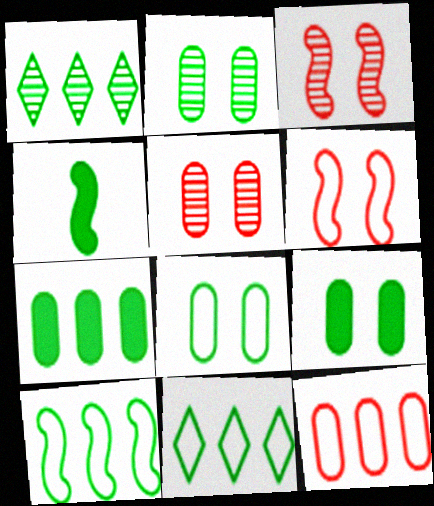[[1, 4, 8], 
[1, 7, 10], 
[2, 4, 11], 
[2, 8, 9]]